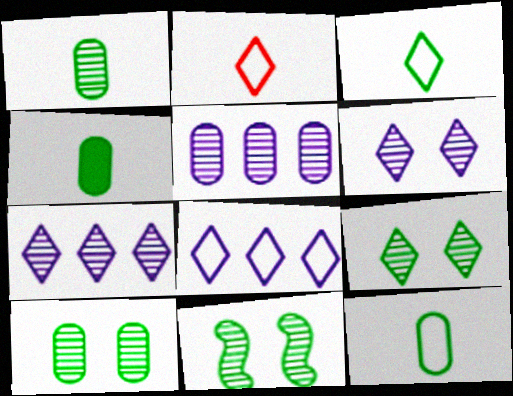[[1, 4, 12], 
[9, 10, 11]]